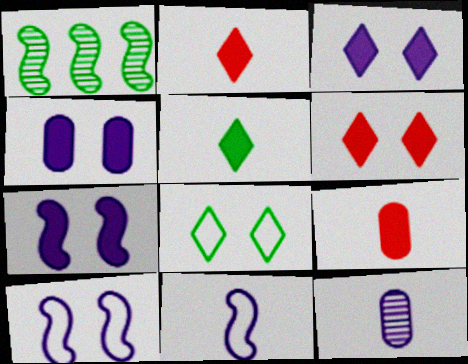[[3, 4, 7]]